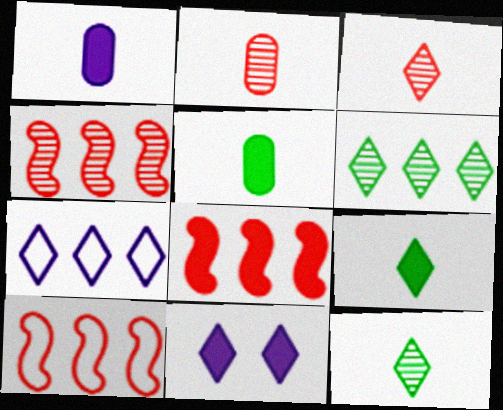[[4, 8, 10], 
[5, 8, 11]]